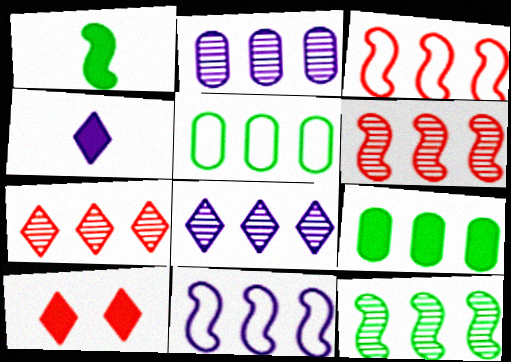[[2, 7, 12], 
[3, 8, 9], 
[7, 9, 11]]